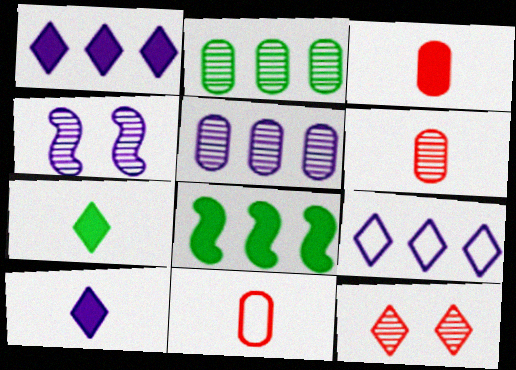[[3, 6, 11], 
[7, 9, 12]]